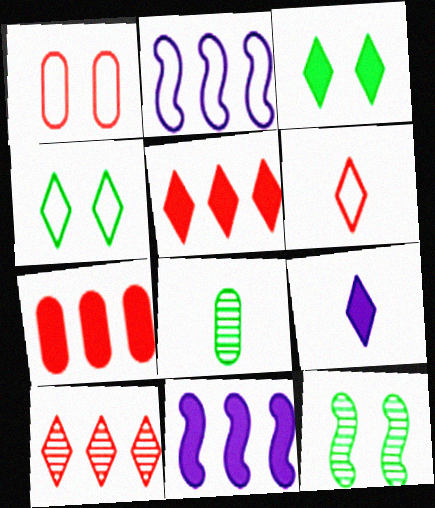[[3, 5, 9], 
[4, 9, 10]]